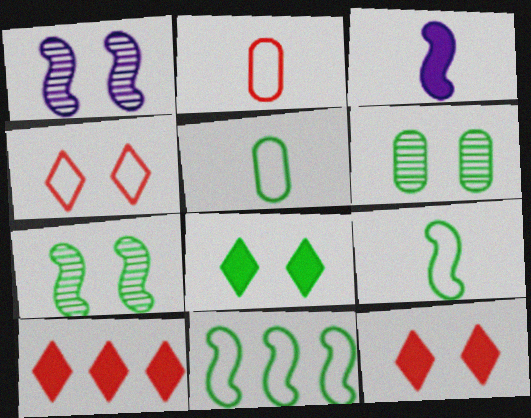[[1, 5, 10]]